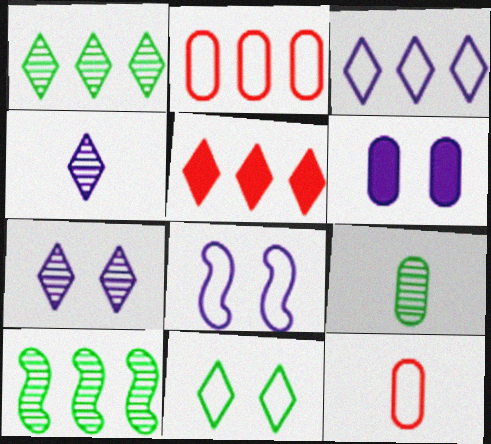[[1, 3, 5], 
[2, 6, 9], 
[4, 5, 11], 
[5, 8, 9], 
[6, 7, 8]]